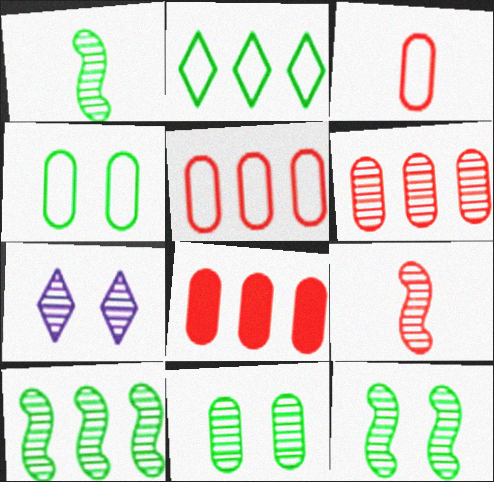[[1, 6, 7], 
[1, 10, 12], 
[5, 6, 8]]